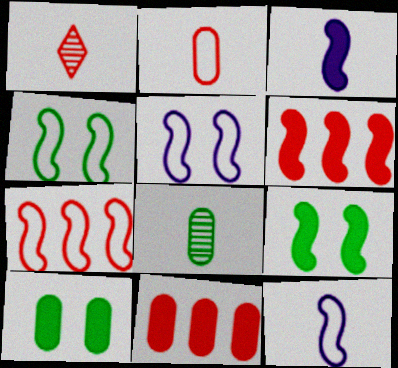[[3, 6, 9], 
[4, 7, 12]]